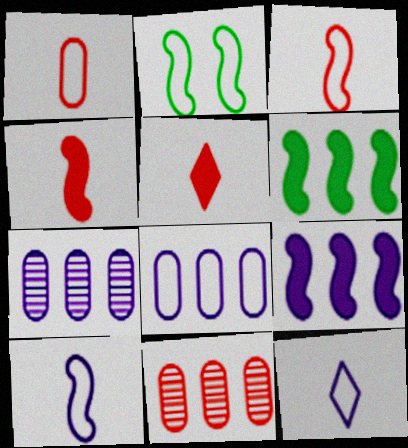[[2, 5, 7]]